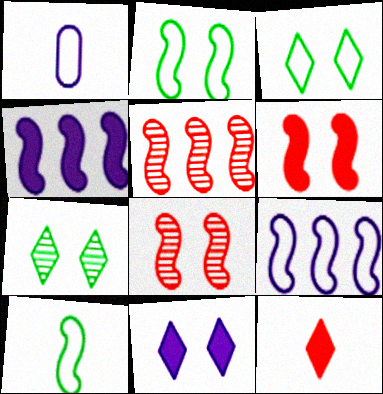[[4, 8, 10]]